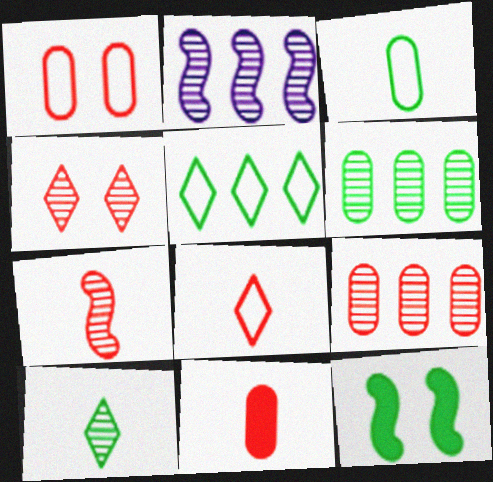[[1, 9, 11], 
[4, 7, 9], 
[7, 8, 11]]